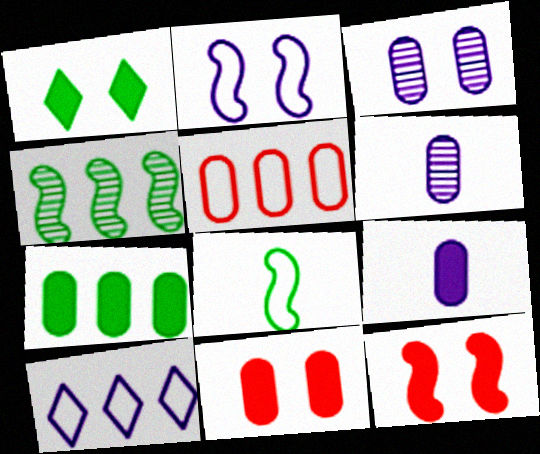[[7, 9, 11]]